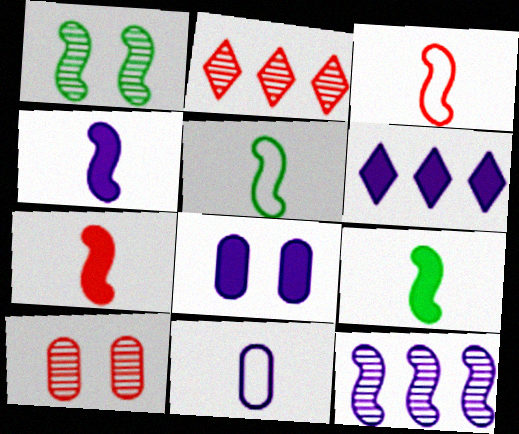[[2, 5, 8], 
[4, 6, 8], 
[4, 7, 9], 
[5, 6, 10]]